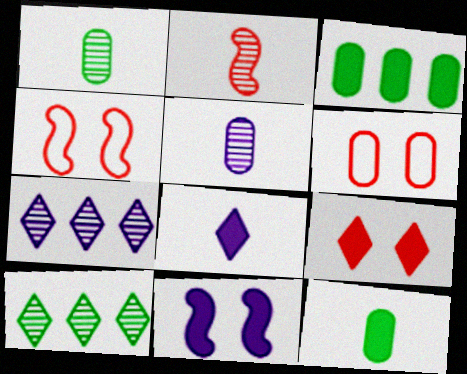[[3, 5, 6], 
[4, 7, 12]]